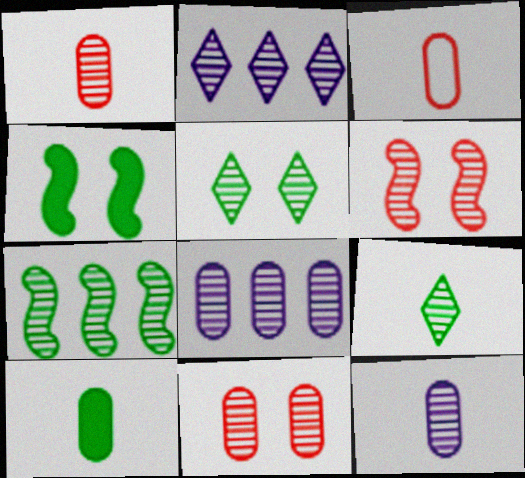[[2, 3, 4], 
[3, 10, 12], 
[6, 8, 9]]